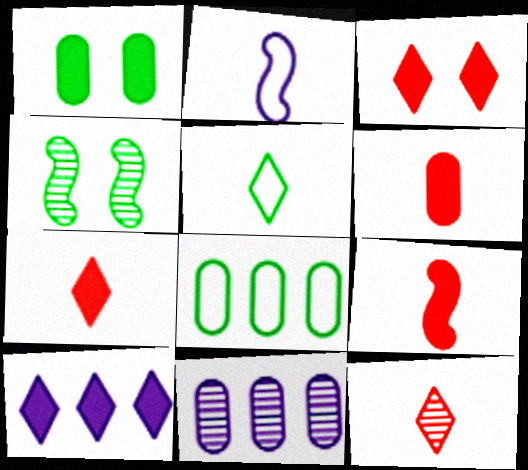[[1, 9, 10], 
[4, 11, 12], 
[6, 7, 9]]